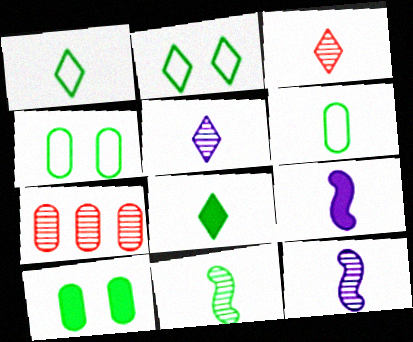[[2, 7, 9], 
[3, 6, 9], 
[6, 8, 11]]